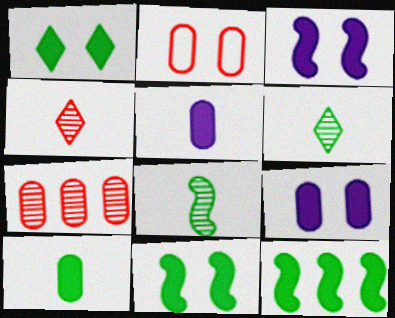[[1, 10, 12]]